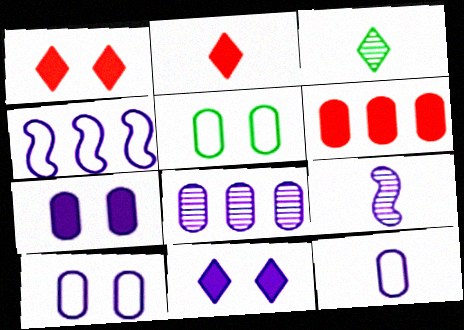[[7, 8, 12]]